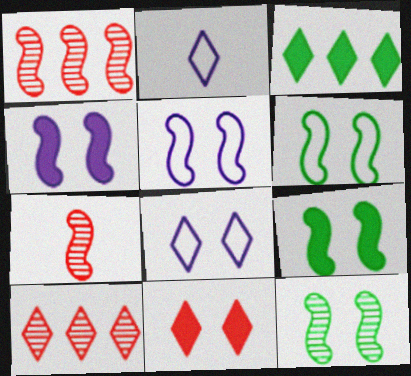[[6, 9, 12]]